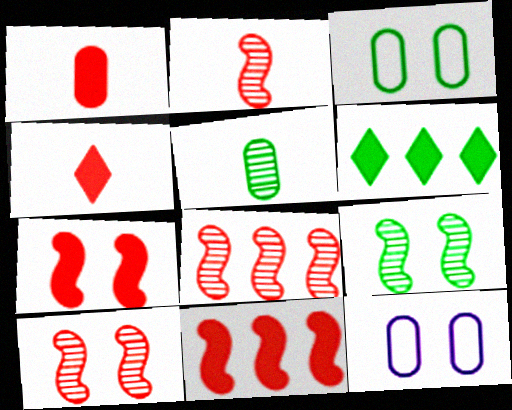[[2, 6, 12], 
[2, 8, 10]]